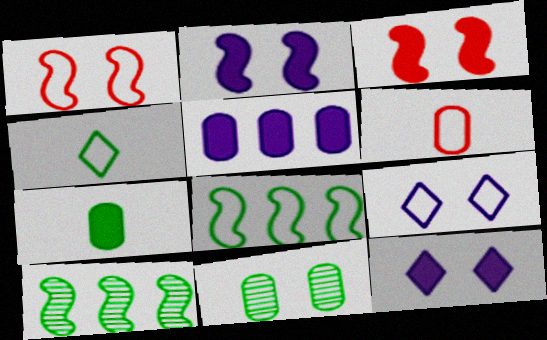[[1, 11, 12], 
[3, 9, 11], 
[5, 6, 11], 
[6, 8, 9], 
[6, 10, 12]]